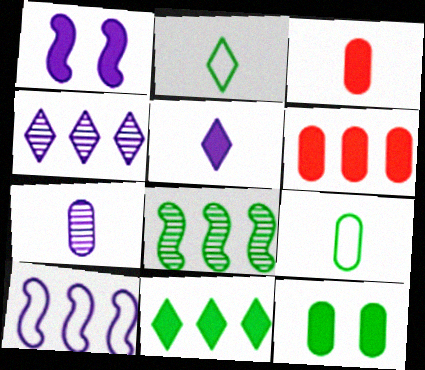[[1, 3, 11], 
[2, 8, 12], 
[3, 7, 9]]